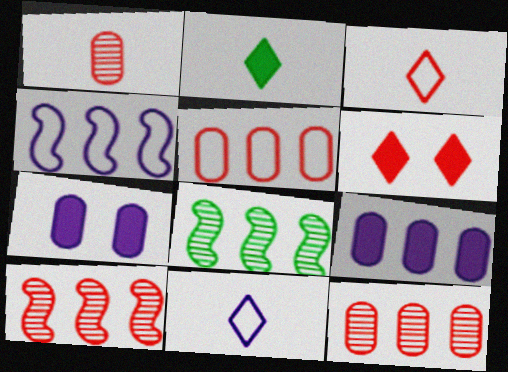[[3, 7, 8]]